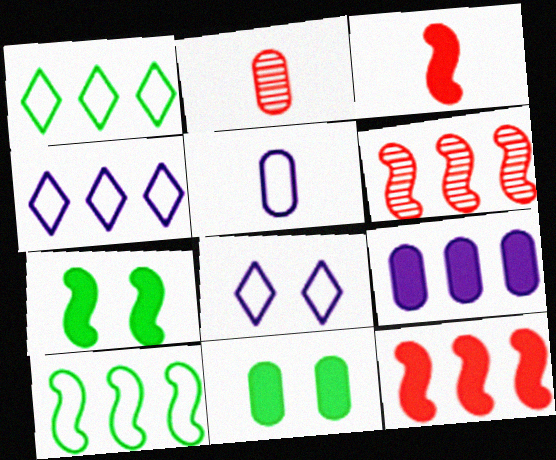[[1, 6, 9], 
[2, 4, 7]]